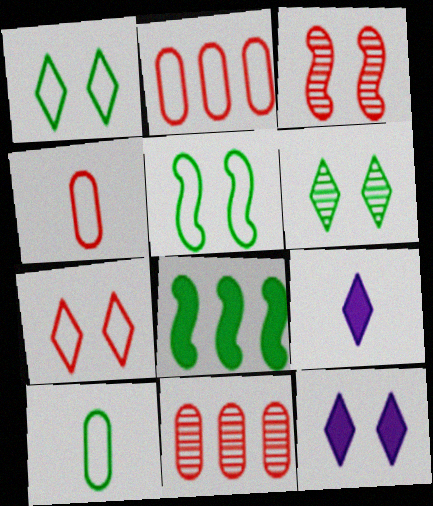[[5, 9, 11], 
[6, 7, 12], 
[6, 8, 10]]